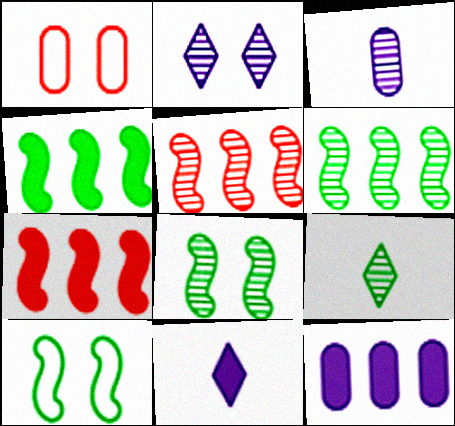[[1, 6, 11]]